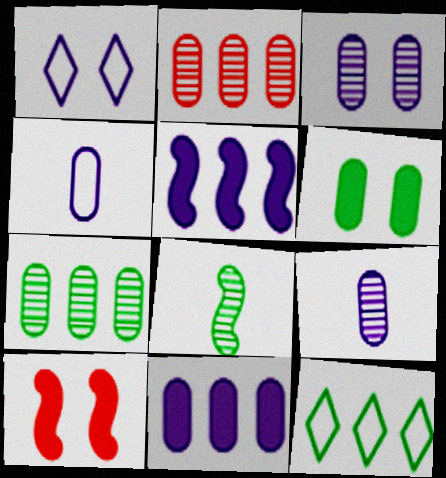[[1, 5, 9], 
[2, 4, 6], 
[2, 5, 12], 
[3, 4, 11], 
[6, 8, 12], 
[9, 10, 12]]